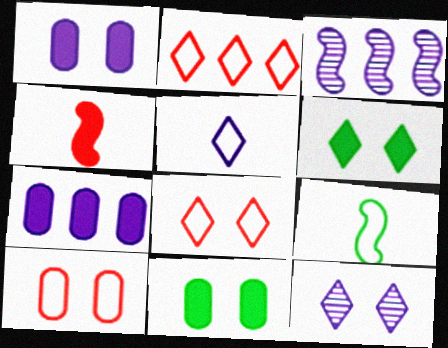[[1, 3, 5], 
[4, 6, 7], 
[6, 8, 12]]